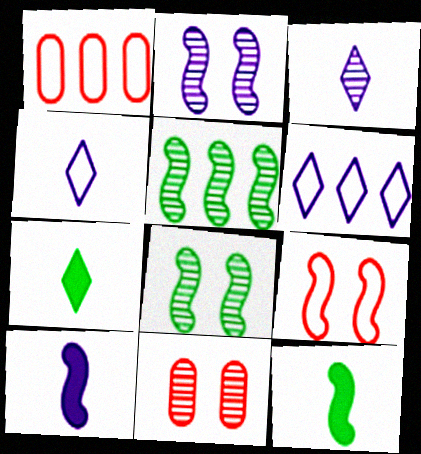[[1, 2, 7], 
[3, 5, 11], 
[5, 9, 10], 
[6, 11, 12]]